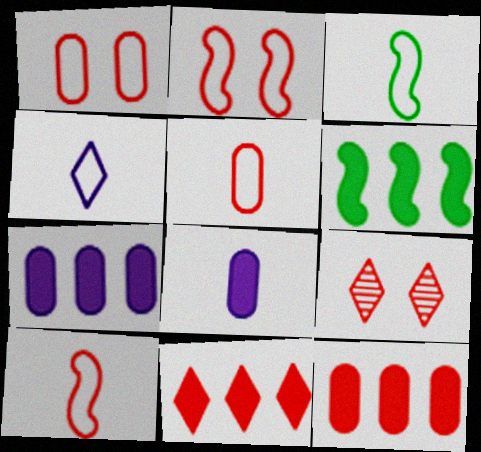[[3, 4, 5], 
[3, 7, 9], 
[6, 7, 11], 
[9, 10, 12]]